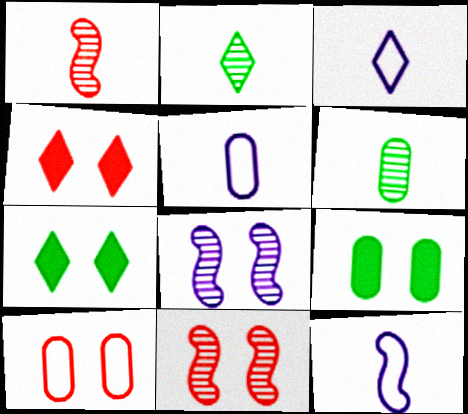[[3, 5, 12], 
[4, 10, 11], 
[7, 8, 10]]